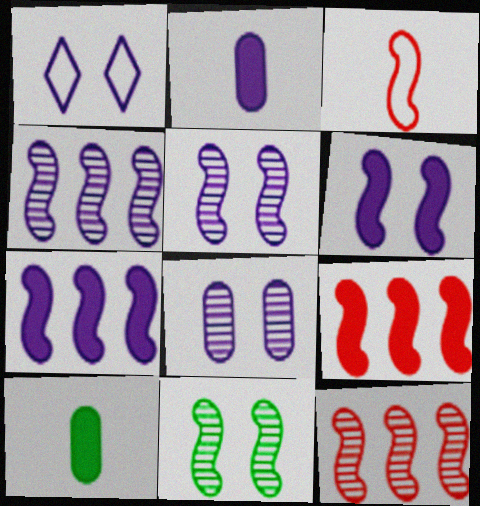[[1, 2, 4], 
[1, 6, 8], 
[1, 10, 12], 
[3, 7, 11]]